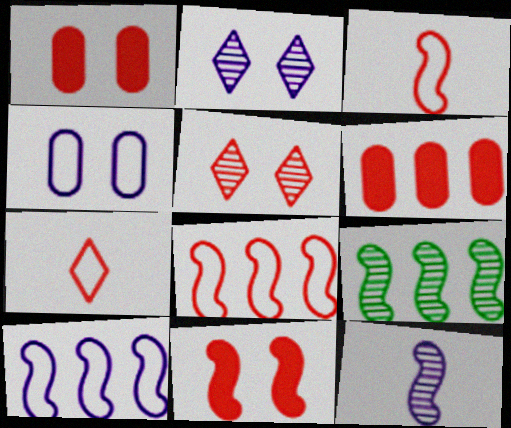[[3, 5, 6]]